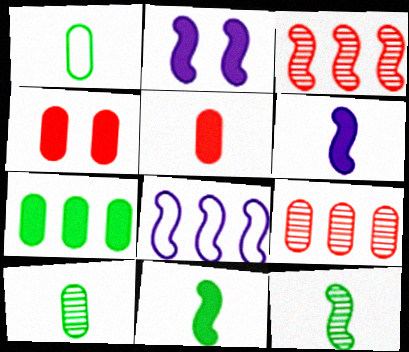[]